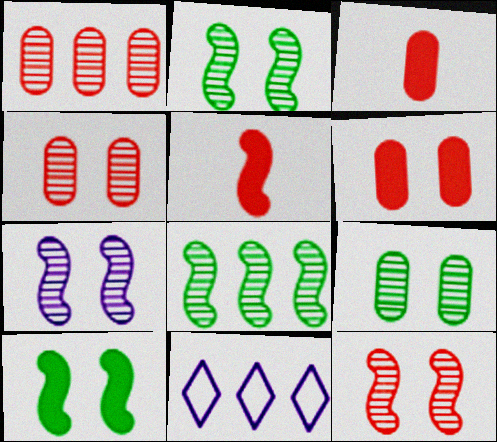[[2, 3, 11], 
[2, 7, 12], 
[5, 9, 11]]